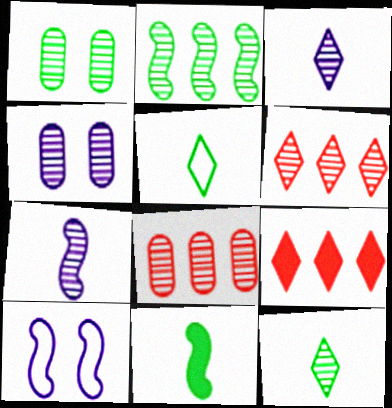[[1, 2, 12], 
[1, 6, 7]]